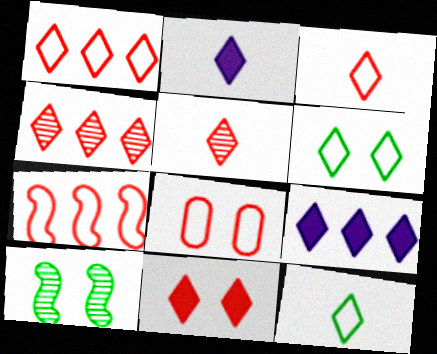[[1, 5, 11], 
[2, 4, 6], 
[2, 5, 12], 
[3, 4, 11], 
[3, 7, 8], 
[5, 6, 9]]